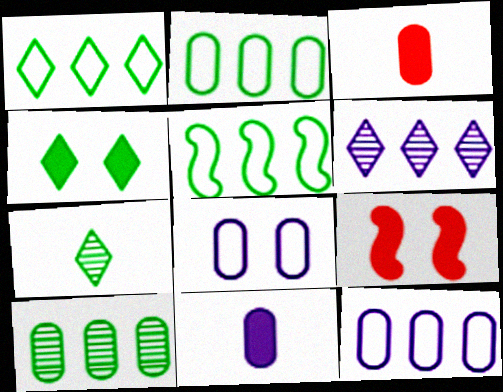[[1, 2, 5], 
[1, 4, 7], 
[3, 8, 10], 
[7, 9, 12]]